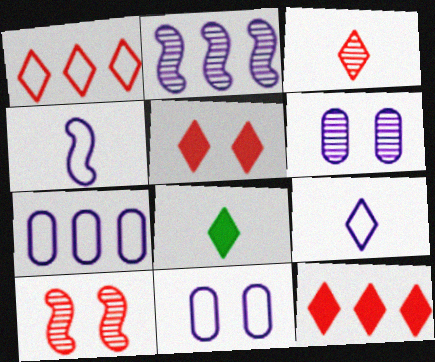[[1, 3, 5], 
[3, 8, 9], 
[7, 8, 10]]